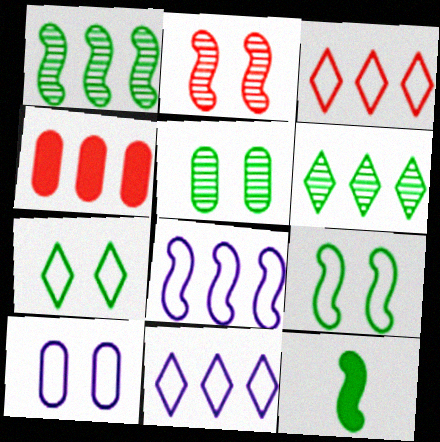[[1, 4, 11], 
[1, 9, 12], 
[2, 8, 12], 
[4, 6, 8]]